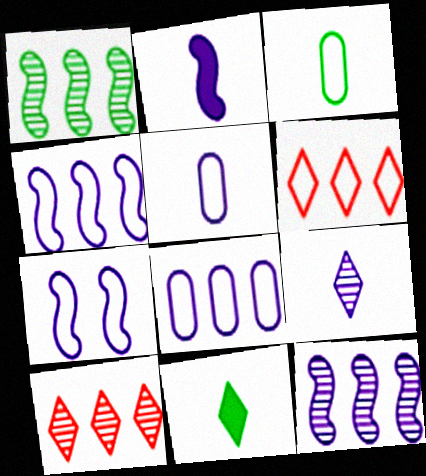[[2, 5, 9], 
[2, 7, 12], 
[3, 6, 7]]